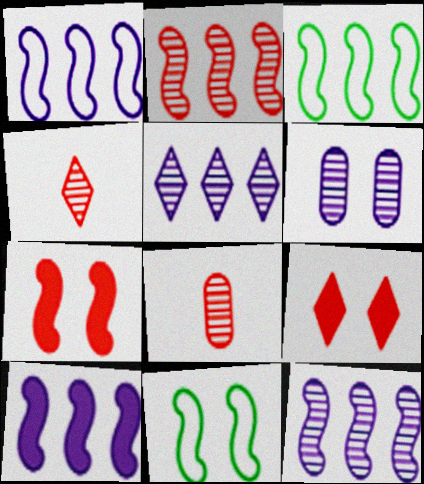[[1, 10, 12], 
[2, 3, 10], 
[6, 9, 11]]